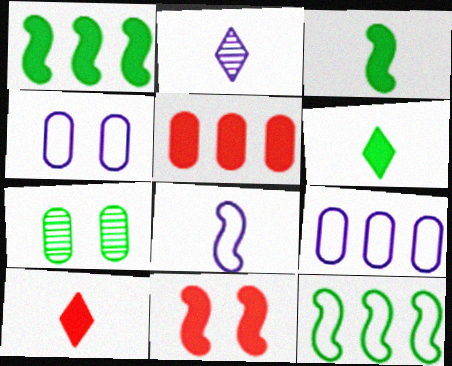[[5, 10, 11], 
[6, 7, 12]]